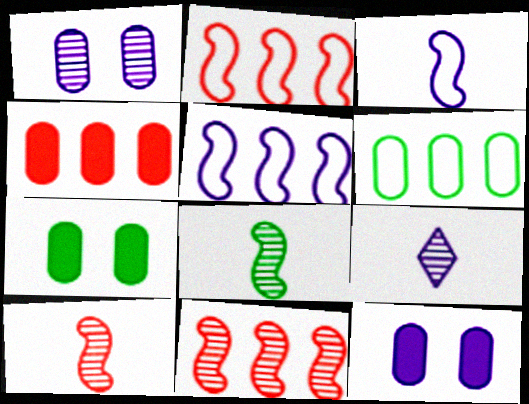[[2, 7, 9], 
[5, 9, 12]]